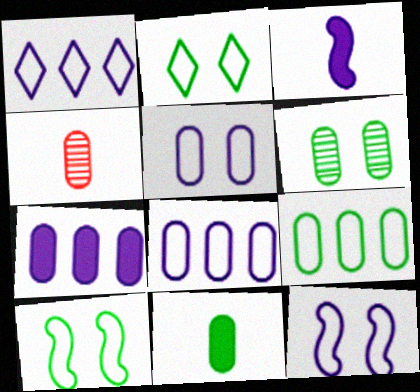[[6, 9, 11]]